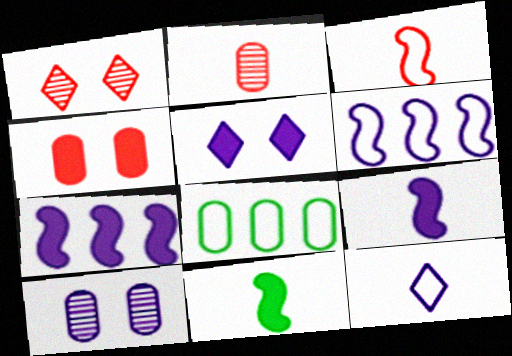[[1, 8, 9], 
[2, 11, 12], 
[7, 10, 12]]